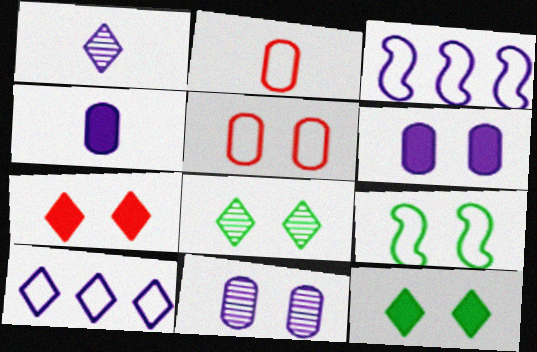[[1, 3, 6], 
[2, 9, 10], 
[7, 9, 11]]